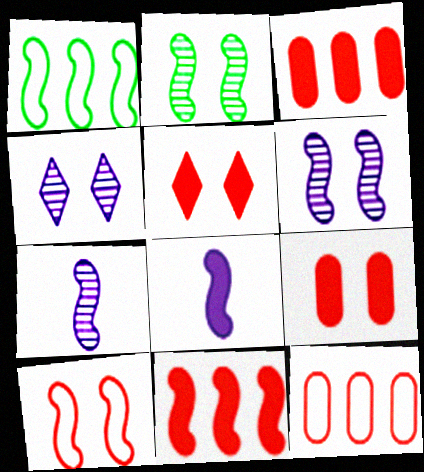[]